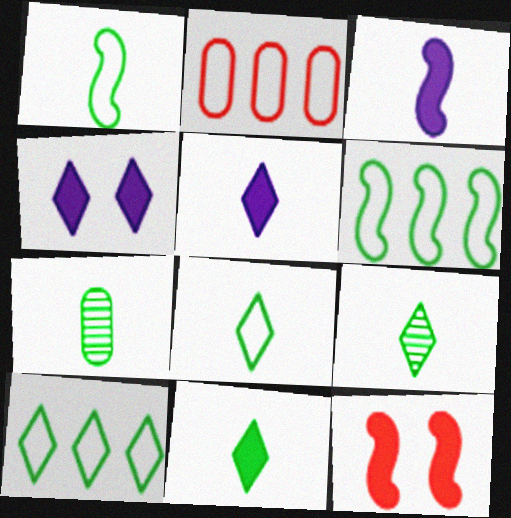[[1, 7, 11], 
[8, 9, 11]]